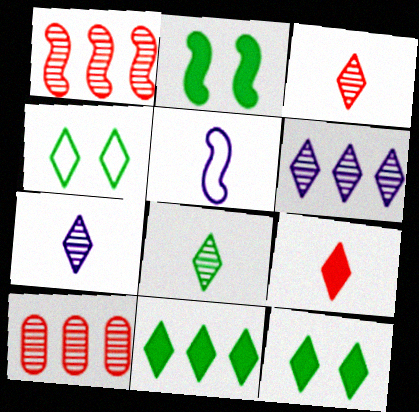[[1, 2, 5], 
[3, 7, 8], 
[4, 6, 9], 
[4, 8, 11], 
[5, 10, 12]]